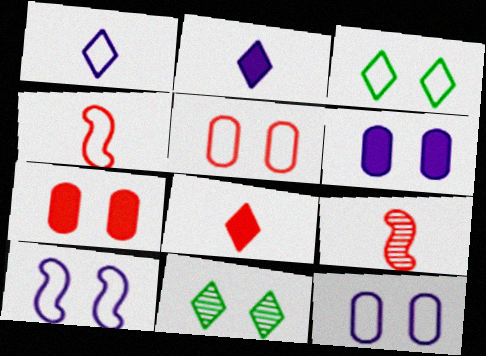[[3, 5, 10], 
[7, 10, 11]]